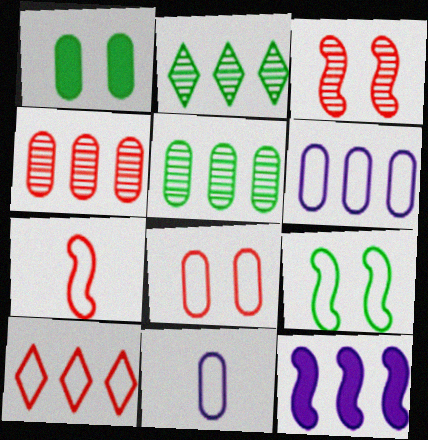[[1, 4, 11], 
[5, 10, 12], 
[7, 8, 10], 
[9, 10, 11]]